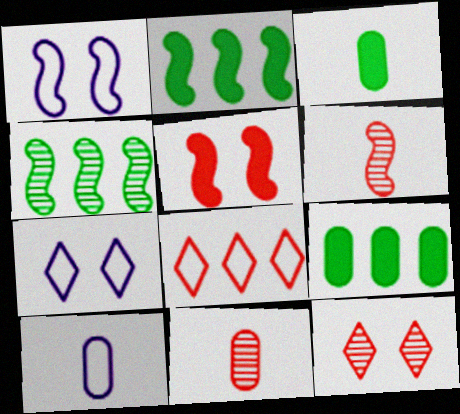[[1, 2, 6], 
[2, 7, 11], 
[2, 10, 12], 
[3, 10, 11], 
[5, 8, 11], 
[6, 7, 9]]